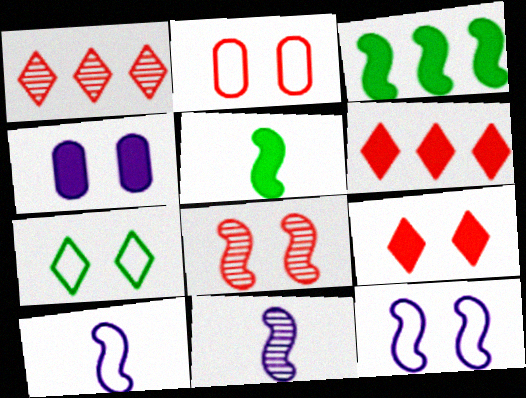[[2, 7, 12], 
[2, 8, 9], 
[3, 8, 10], 
[4, 5, 6], 
[4, 7, 8]]